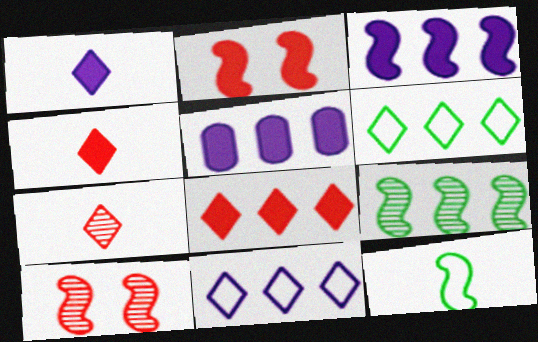[[3, 10, 12]]